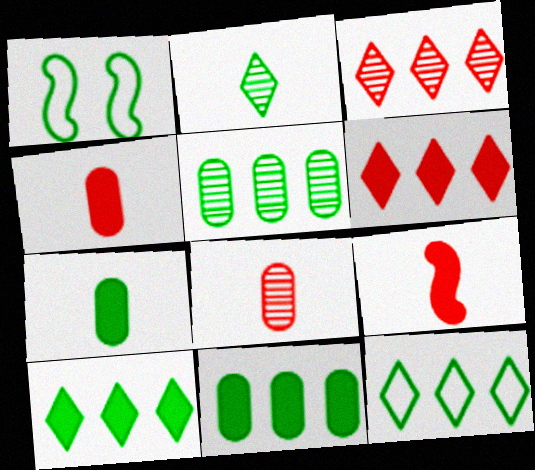[[1, 2, 11]]